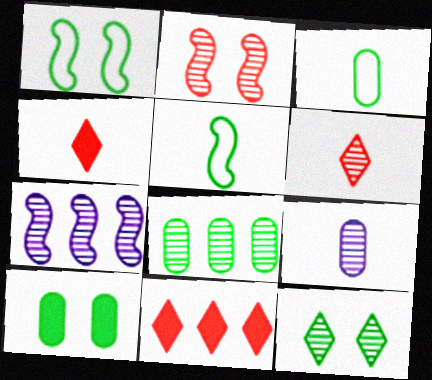[[1, 9, 11], 
[1, 10, 12], 
[3, 8, 10], 
[4, 5, 9]]